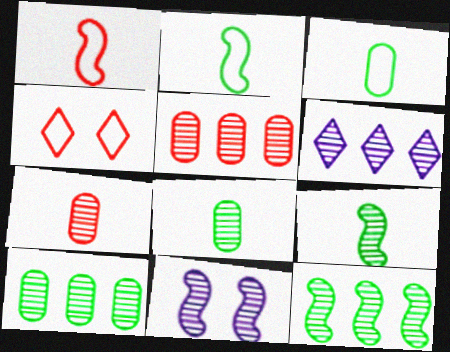[[5, 6, 12]]